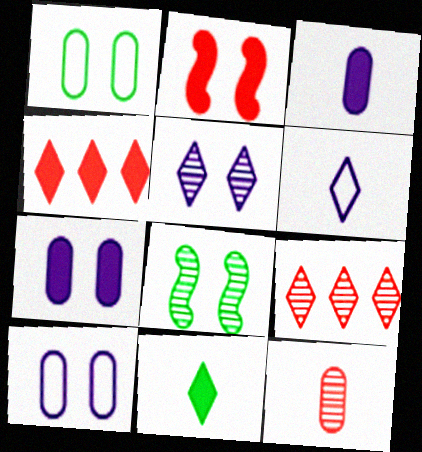[[1, 2, 5]]